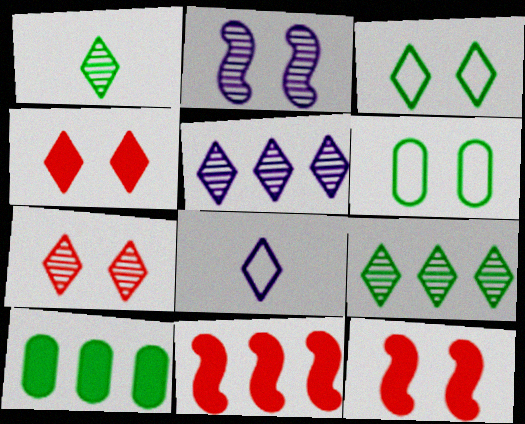[[1, 5, 7], 
[2, 4, 6], 
[4, 8, 9]]